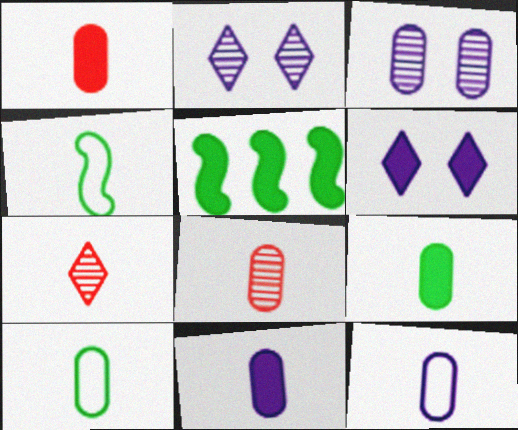[[1, 5, 6], 
[1, 9, 11], 
[4, 7, 11], 
[8, 9, 12], 
[8, 10, 11]]